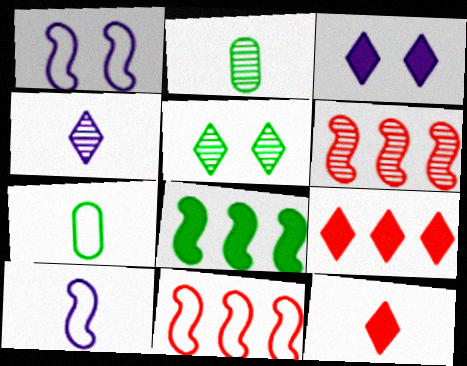[[1, 2, 9], 
[2, 3, 11], 
[2, 10, 12], 
[3, 6, 7], 
[5, 7, 8]]